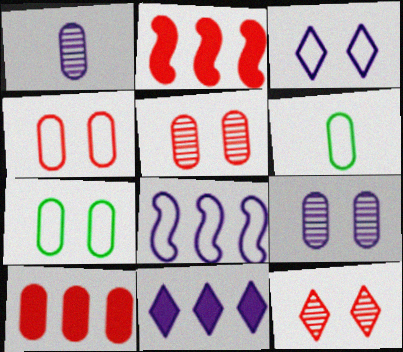[[1, 7, 10], 
[6, 9, 10]]